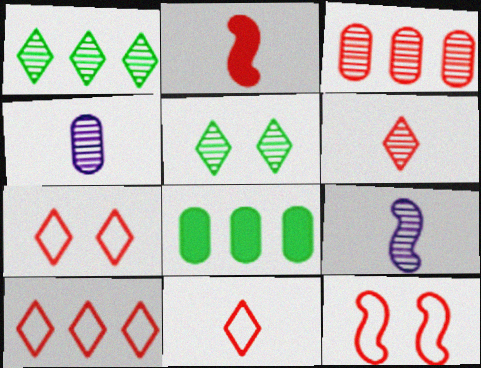[[2, 3, 7], 
[3, 5, 9], 
[7, 8, 9], 
[7, 10, 11]]